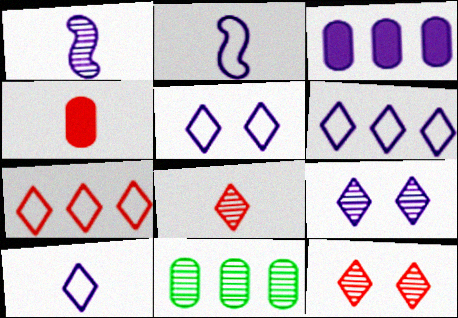[[1, 3, 5], 
[1, 11, 12], 
[2, 3, 9], 
[5, 6, 10]]